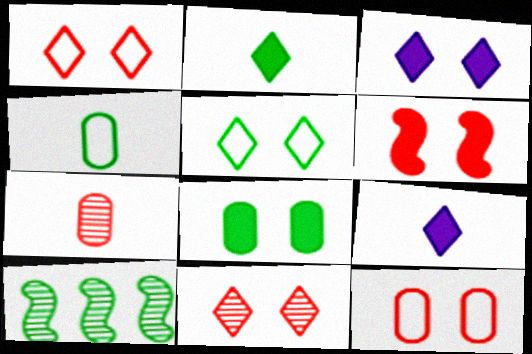[[3, 5, 11], 
[3, 6, 8], 
[6, 11, 12], 
[9, 10, 12]]